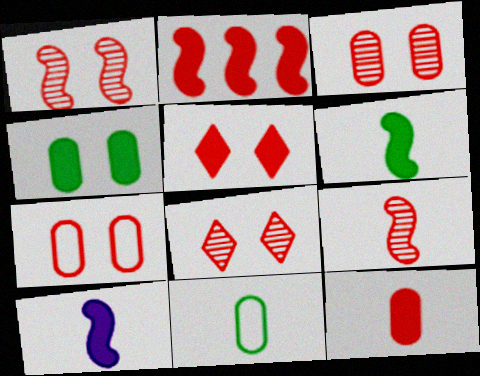[[1, 3, 8], 
[1, 5, 7], 
[2, 5, 12]]